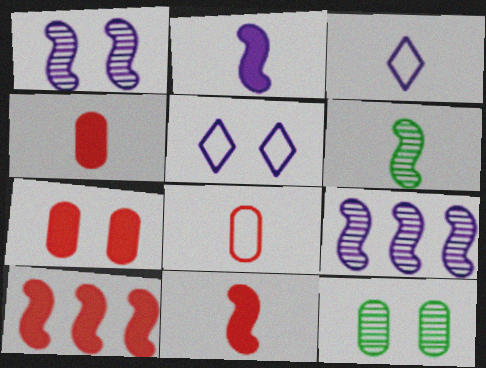[[3, 4, 6], 
[3, 10, 12]]